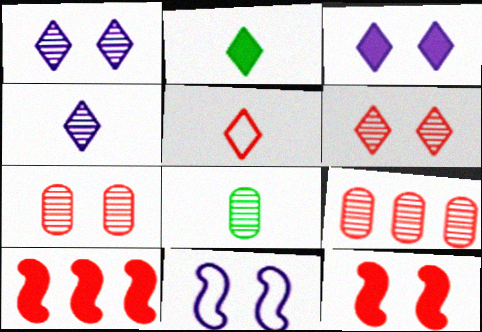[[2, 4, 5], 
[2, 9, 11], 
[5, 7, 10], 
[5, 9, 12]]